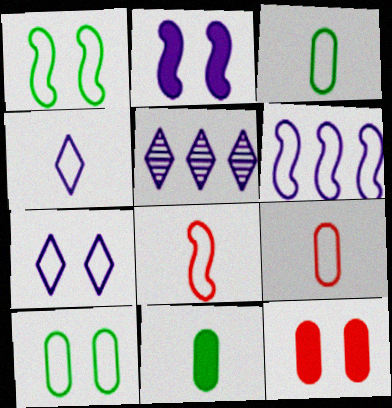[[1, 6, 8], 
[3, 4, 8]]